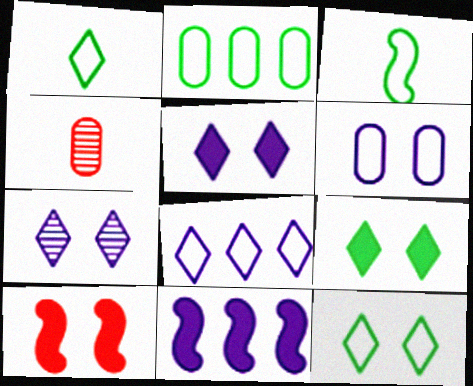[[2, 3, 12], 
[4, 11, 12]]